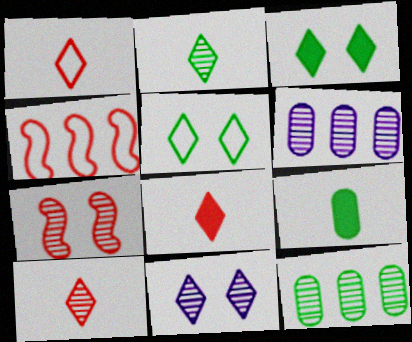[[1, 8, 10], 
[2, 6, 7], 
[4, 9, 11]]